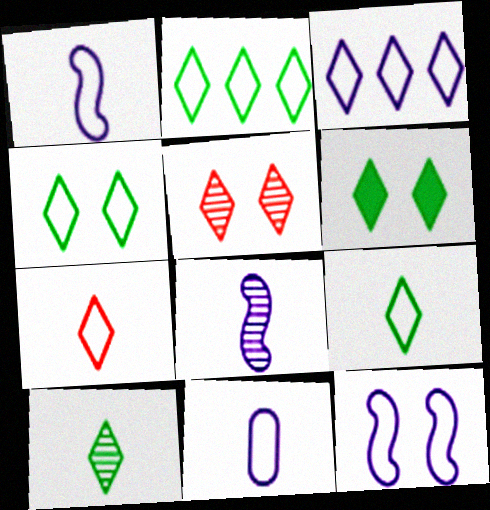[[2, 4, 9], 
[2, 6, 10], 
[3, 4, 7], 
[3, 11, 12]]